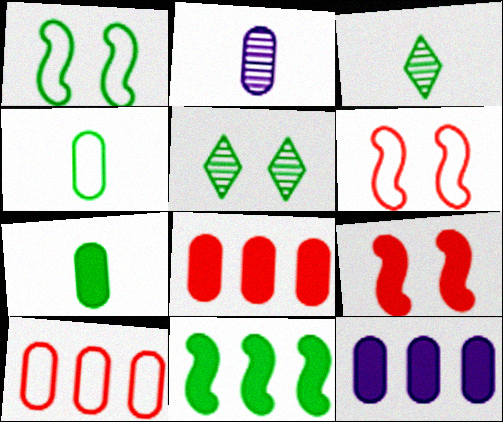[[3, 6, 12], 
[4, 5, 11]]